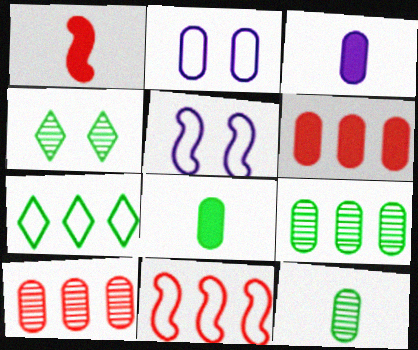[[2, 6, 12], 
[2, 8, 10], 
[3, 4, 11]]